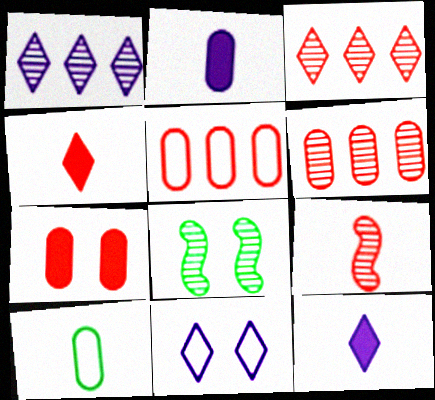[[1, 11, 12], 
[5, 8, 12], 
[7, 8, 11], 
[9, 10, 12]]